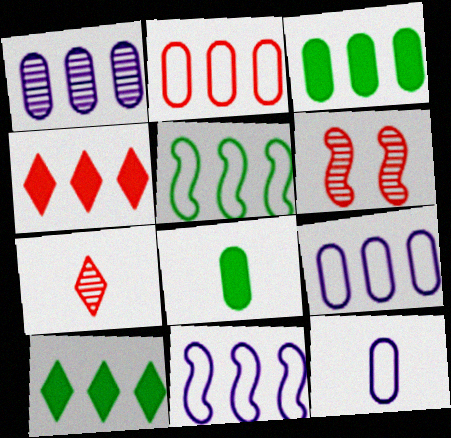[[1, 2, 3], 
[1, 4, 5], 
[6, 10, 12]]